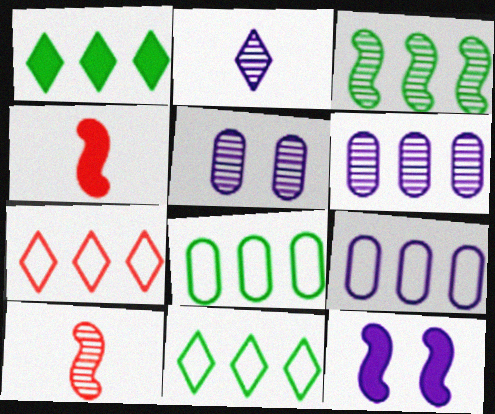[[1, 3, 8], 
[2, 9, 12], 
[4, 5, 11]]